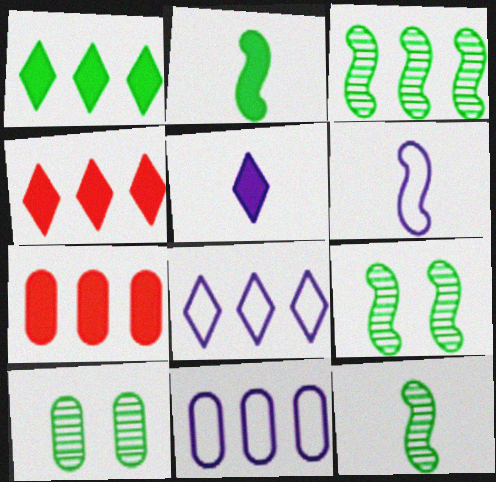[[3, 4, 11], 
[3, 7, 8], 
[3, 9, 12], 
[4, 6, 10]]